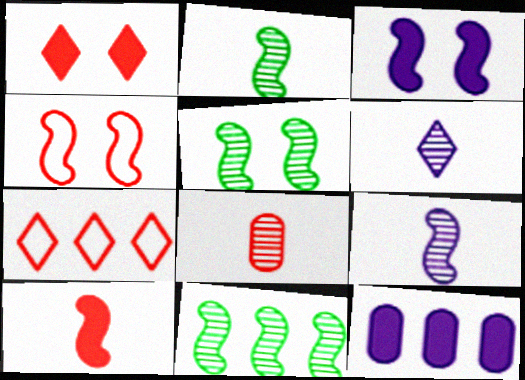[[2, 5, 11], 
[2, 6, 8], 
[3, 4, 5], 
[7, 11, 12]]